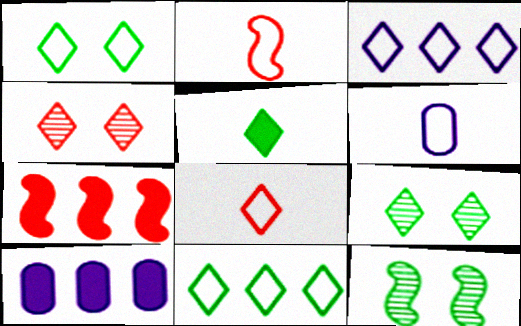[[1, 3, 8], 
[2, 9, 10], 
[3, 4, 5], 
[5, 9, 11], 
[6, 7, 9], 
[8, 10, 12]]